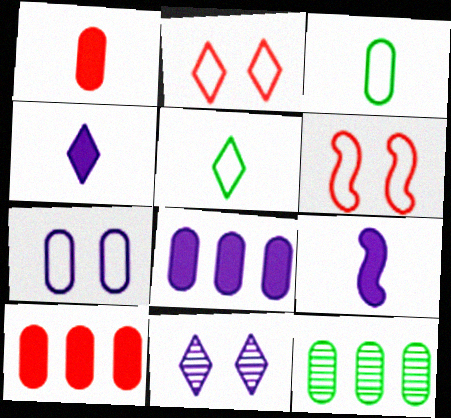[[1, 7, 12], 
[2, 9, 12], 
[4, 6, 12]]